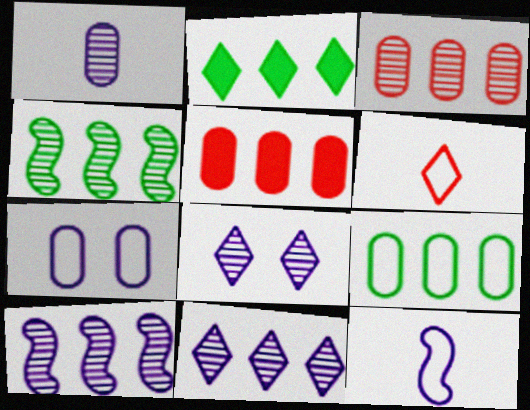[[1, 8, 10], 
[2, 4, 9], 
[2, 6, 8], 
[3, 4, 11]]